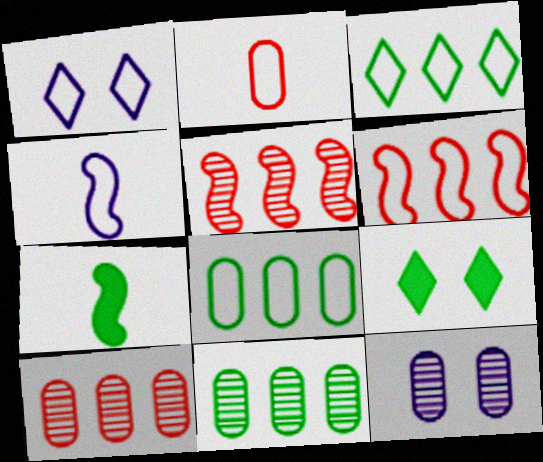[[1, 7, 10], 
[4, 9, 10]]